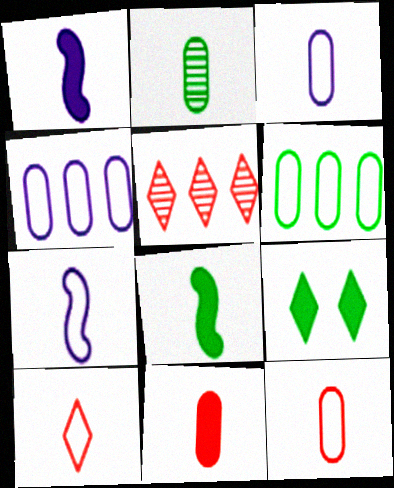[[1, 2, 10], 
[2, 3, 11]]